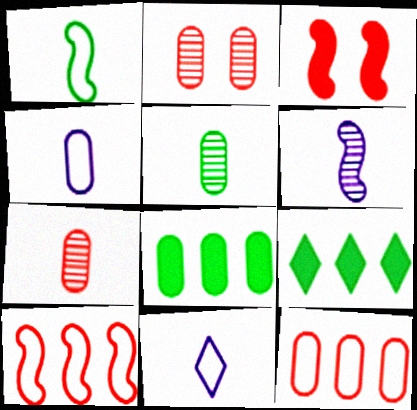[[2, 4, 8]]